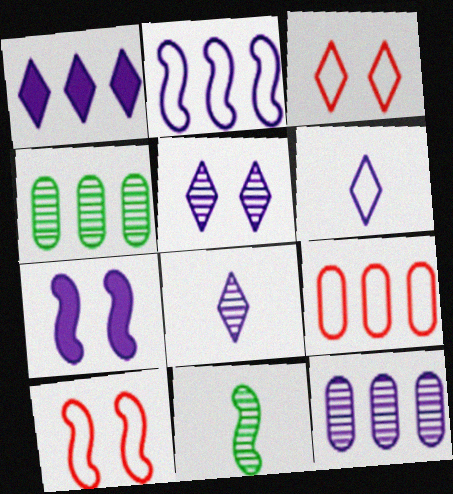[[1, 2, 12], 
[1, 5, 6], 
[6, 7, 12]]